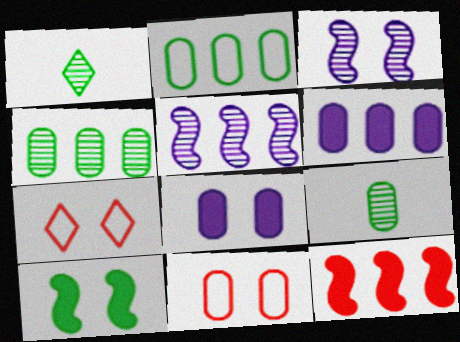[[1, 2, 10], 
[6, 9, 11]]